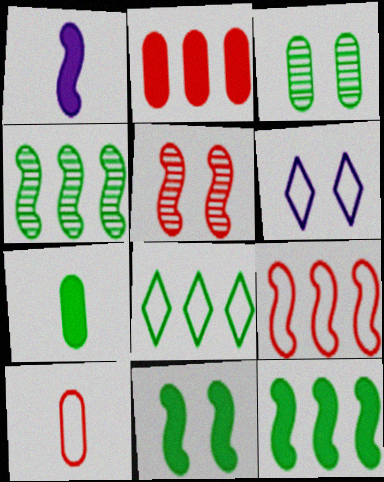[]